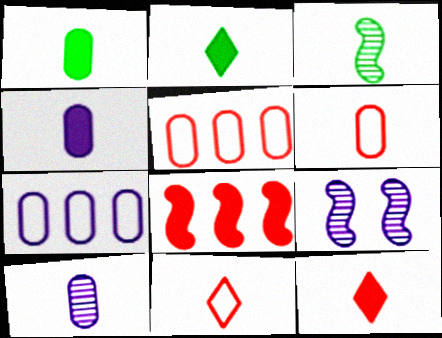[[1, 6, 10], 
[2, 5, 9], 
[3, 4, 11]]